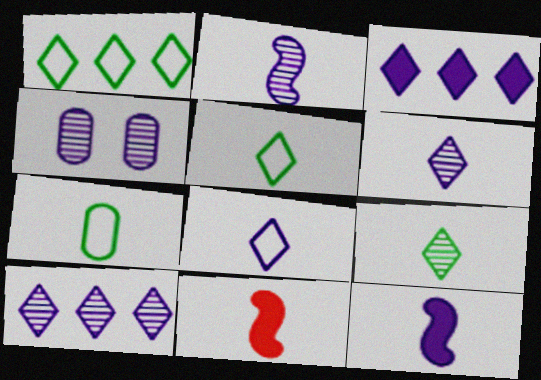[[1, 4, 11], 
[2, 4, 10], 
[6, 7, 11]]